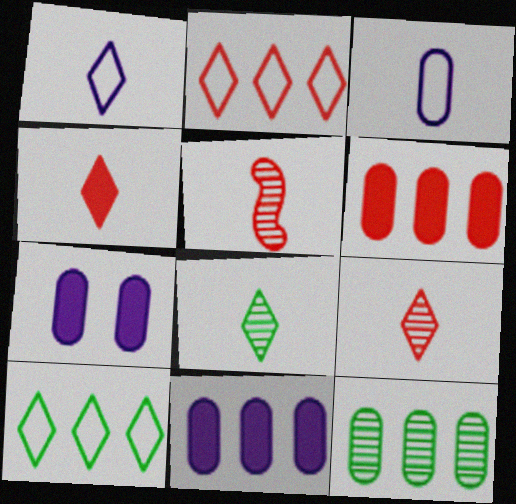[[1, 4, 8], 
[5, 7, 10]]